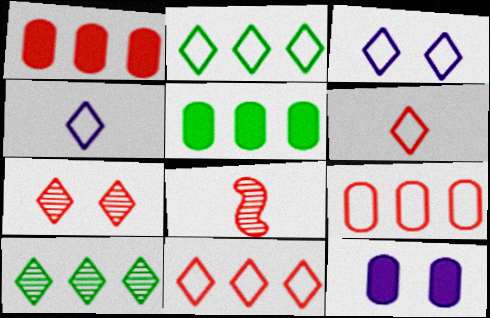[[2, 3, 6], 
[2, 8, 12], 
[3, 5, 8]]